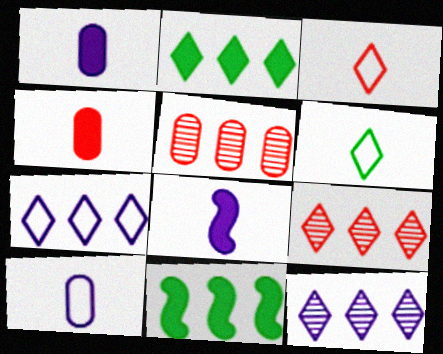[[2, 7, 9], 
[5, 7, 11]]